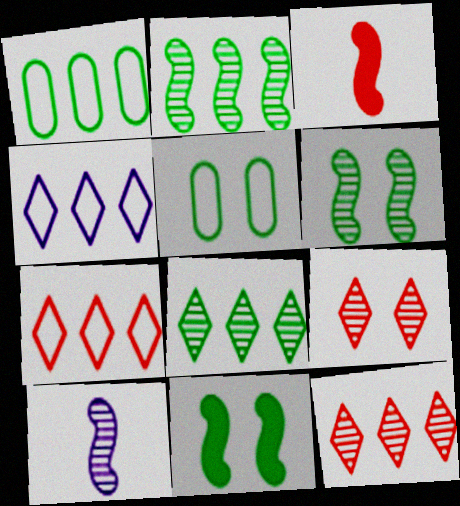[]